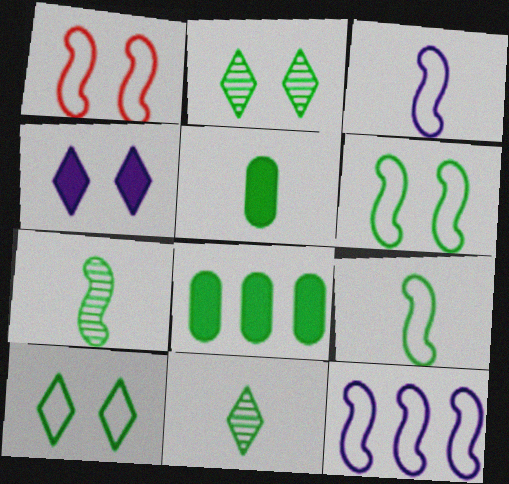[[1, 9, 12], 
[2, 8, 9], 
[5, 9, 11], 
[6, 8, 11], 
[7, 8, 10]]